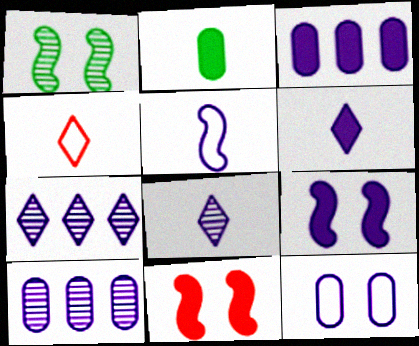[[1, 3, 4], 
[3, 6, 9]]